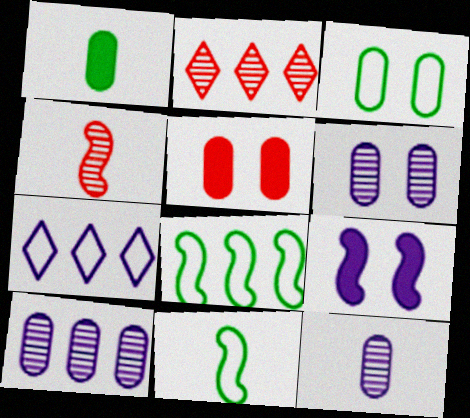[[3, 5, 6], 
[4, 8, 9], 
[6, 10, 12], 
[7, 9, 12]]